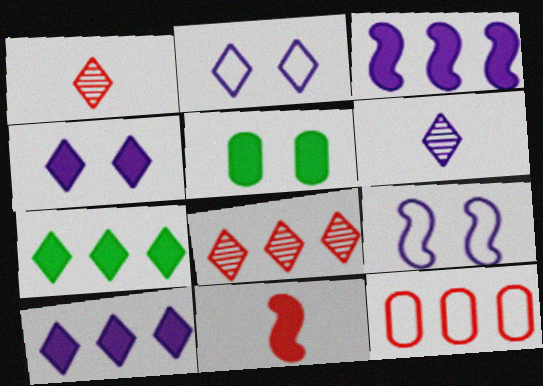[[1, 2, 7], 
[2, 6, 10], 
[5, 10, 11]]